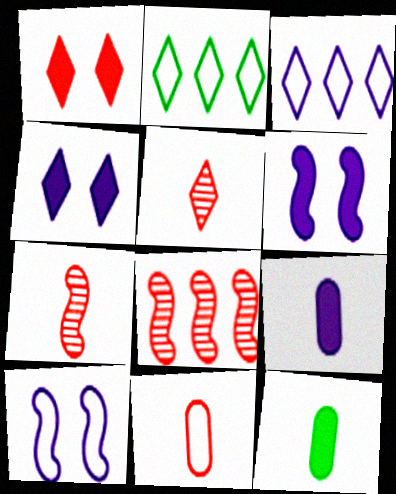[[1, 8, 11], 
[2, 4, 5], 
[2, 10, 11]]